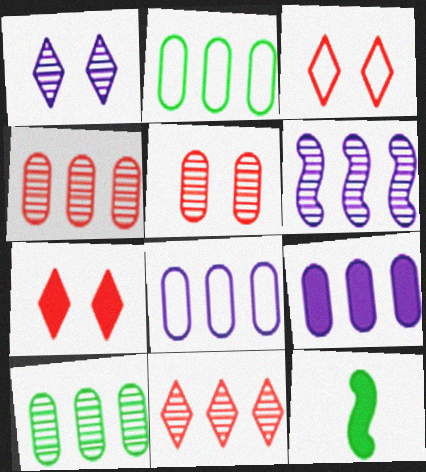[[2, 4, 9], 
[6, 10, 11], 
[7, 9, 12]]